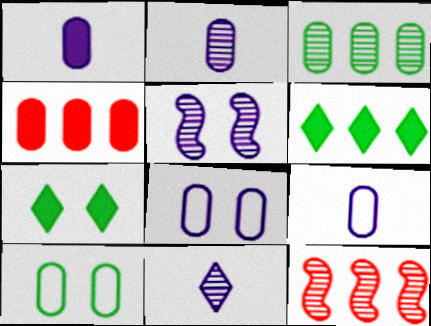[[1, 2, 9], 
[2, 4, 10], 
[7, 9, 12]]